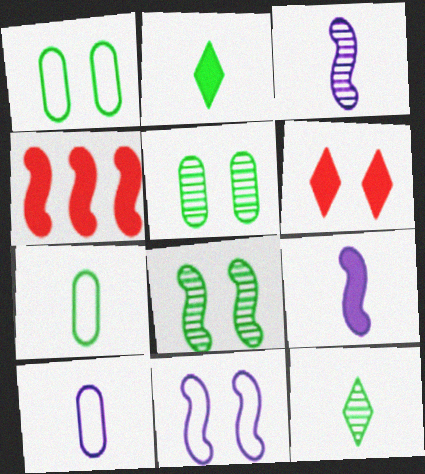[[5, 6, 11]]